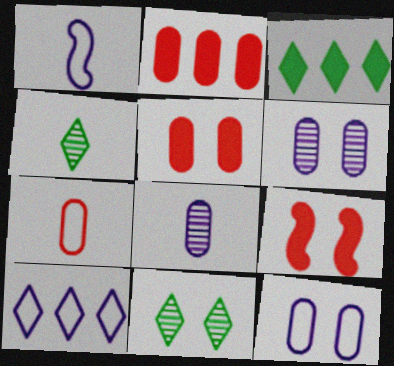[[1, 2, 11], 
[1, 10, 12], 
[9, 11, 12]]